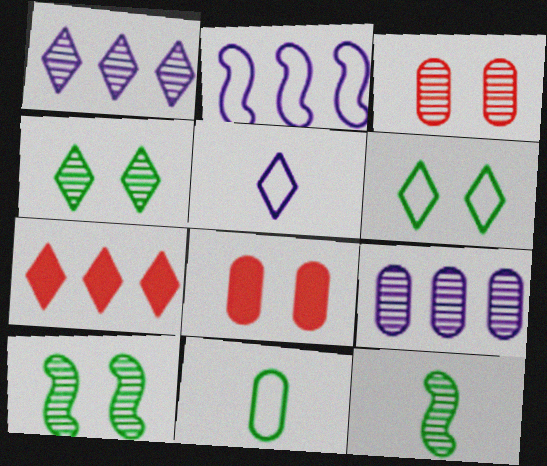[[1, 3, 12], 
[4, 5, 7], 
[8, 9, 11]]